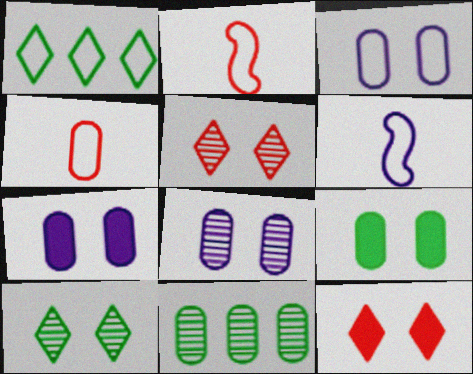[[1, 2, 3], 
[3, 7, 8], 
[4, 7, 11], 
[6, 11, 12]]